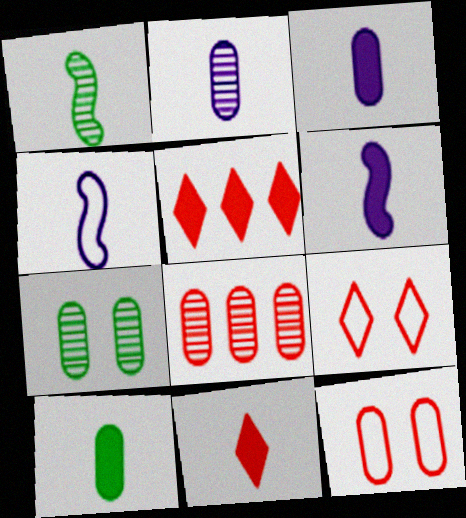[[2, 7, 8], 
[4, 5, 7], 
[6, 10, 11]]